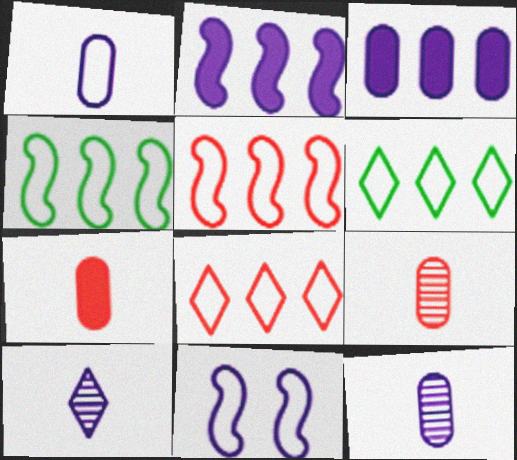[[3, 10, 11]]